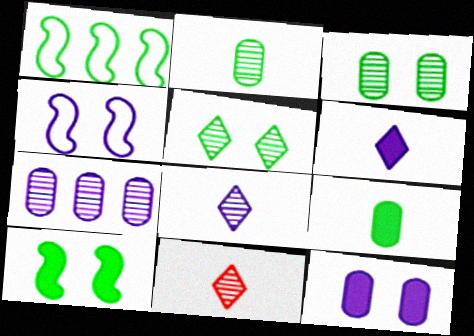[[1, 5, 9], 
[1, 11, 12], 
[4, 6, 7]]